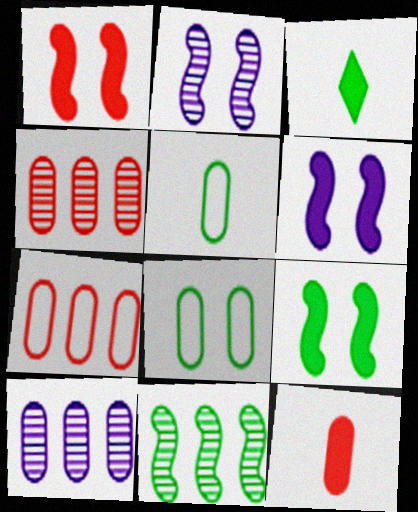[[1, 6, 9], 
[2, 3, 7], 
[3, 8, 11], 
[8, 10, 12]]